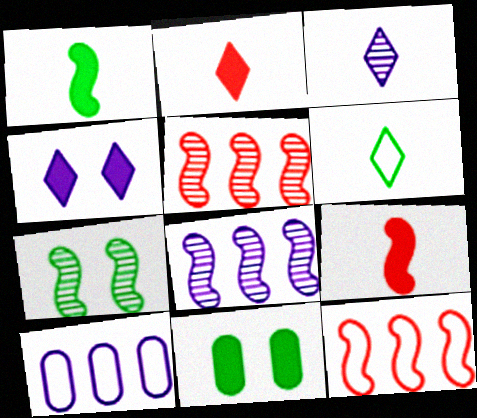[[2, 3, 6], 
[2, 7, 10], 
[3, 11, 12]]